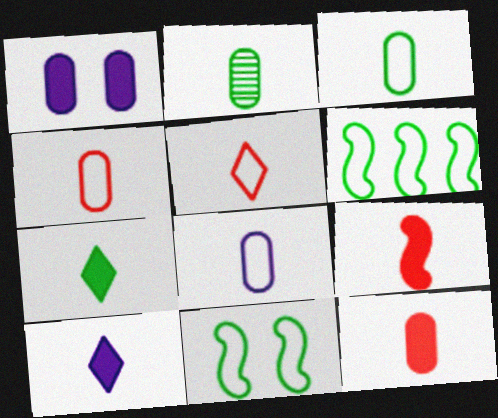[[2, 8, 12], 
[3, 4, 8]]